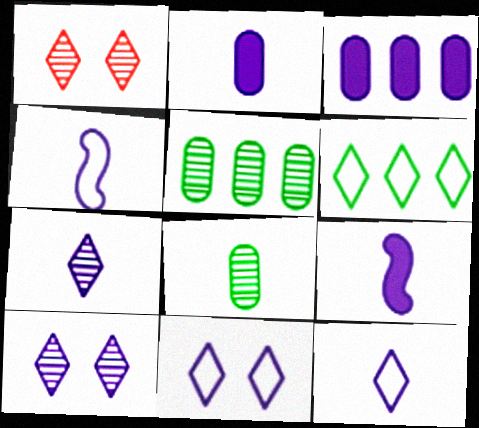[[2, 4, 7], 
[3, 4, 10]]